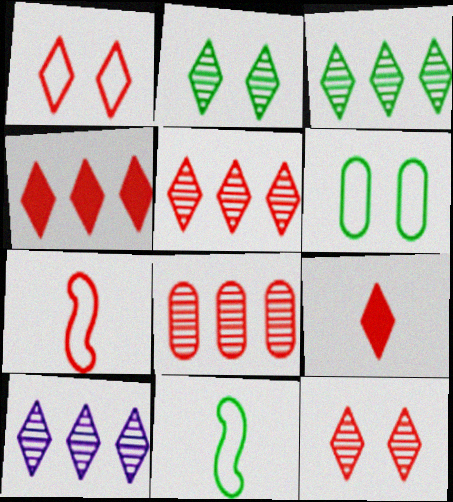[[1, 5, 9], 
[3, 5, 10]]